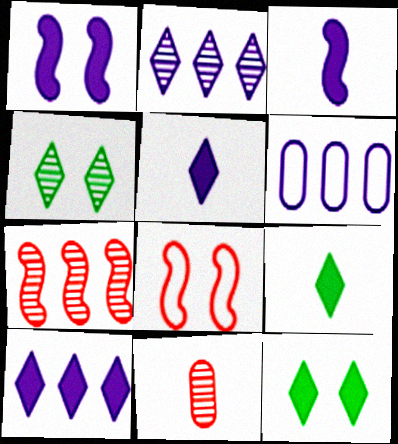[]